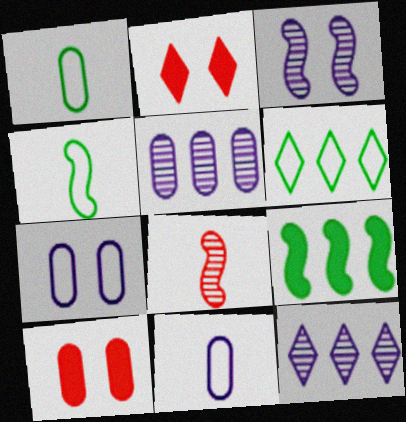[[1, 5, 10], 
[2, 4, 5], 
[4, 10, 12]]